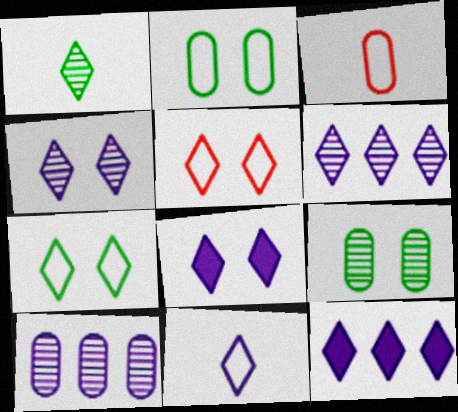[[1, 5, 12], 
[4, 11, 12], 
[6, 8, 11]]